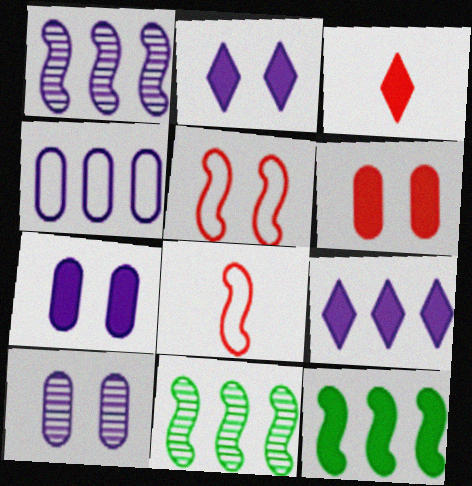[[1, 4, 9], 
[3, 7, 12]]